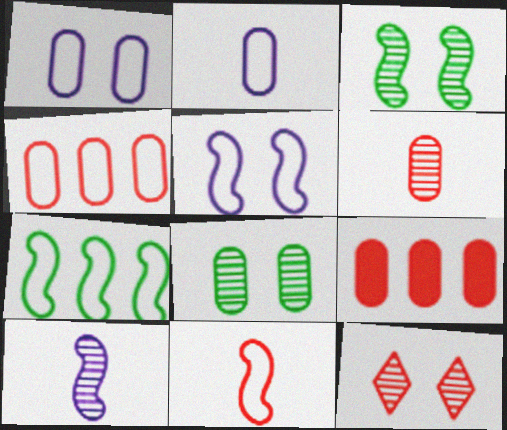[[2, 8, 9], 
[5, 7, 11], 
[9, 11, 12]]